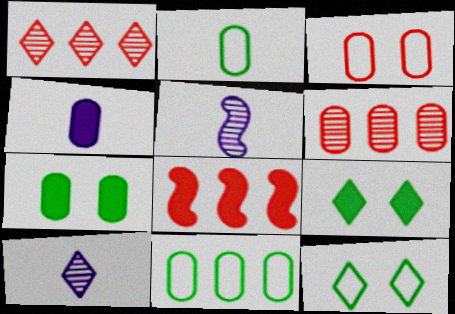[[4, 8, 9]]